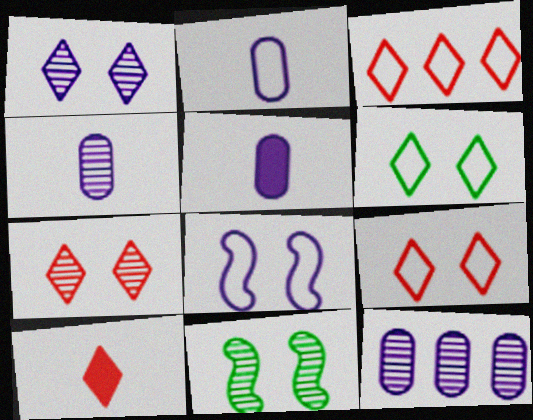[[2, 4, 5], 
[3, 5, 11], 
[3, 7, 10]]